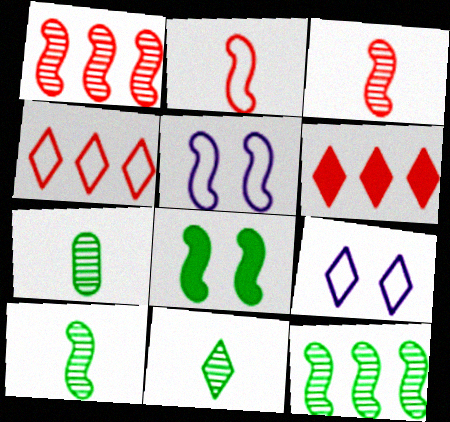[[5, 6, 7], 
[6, 9, 11], 
[7, 10, 11]]